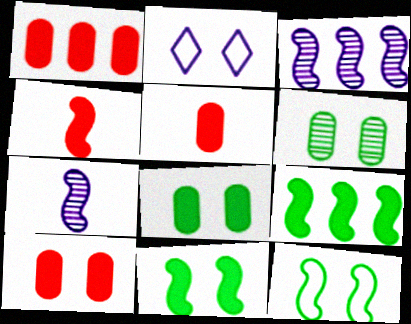[[1, 5, 10], 
[3, 4, 12]]